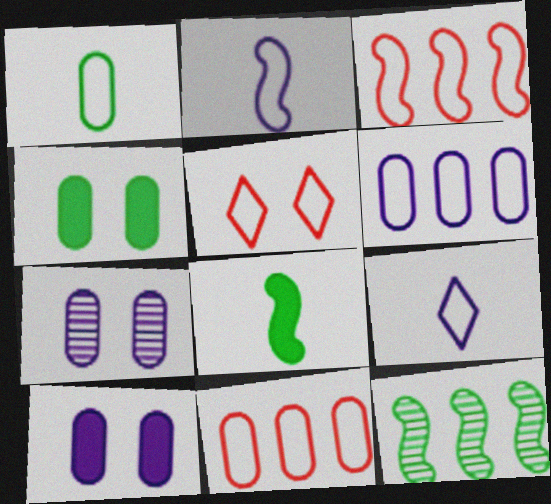[]